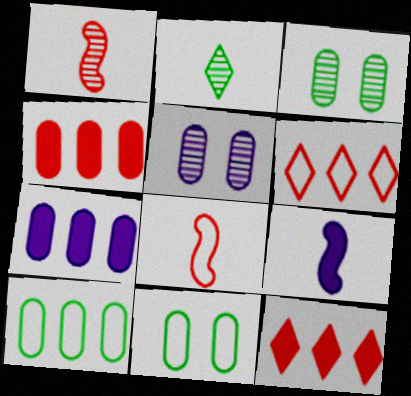[[3, 6, 9]]